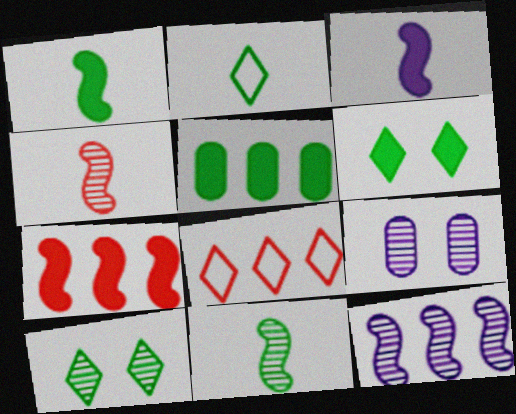[[1, 5, 6], 
[1, 8, 9], 
[2, 7, 9], 
[5, 8, 12]]